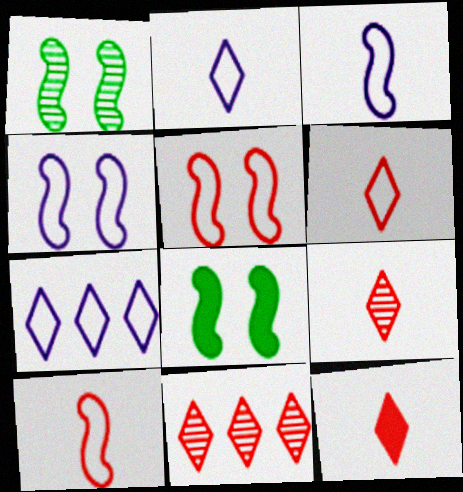[[6, 9, 12]]